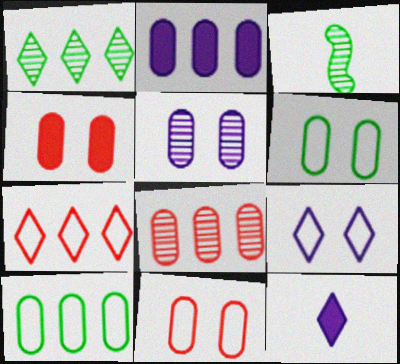[[2, 8, 10], 
[4, 5, 6]]